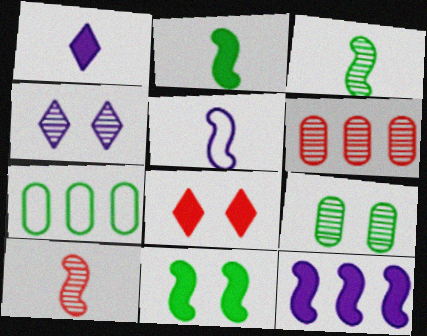[[2, 5, 10], 
[3, 4, 6]]